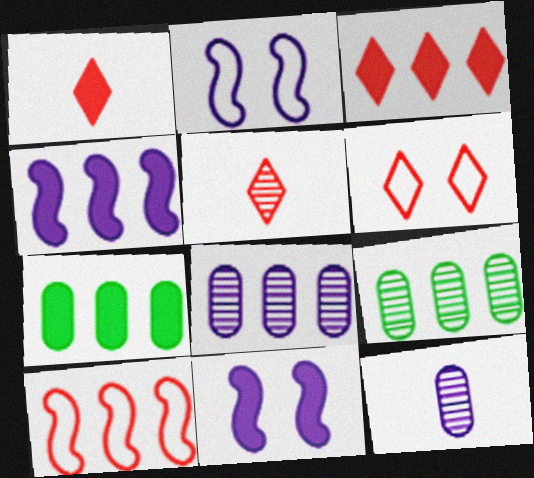[[1, 2, 9], 
[1, 7, 11], 
[2, 5, 7], 
[3, 4, 7], 
[3, 5, 6]]